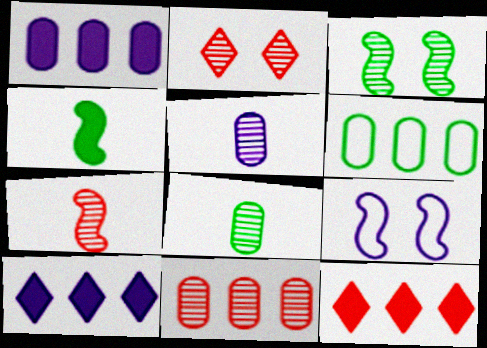[[1, 6, 11], 
[2, 7, 11], 
[5, 9, 10], 
[8, 9, 12]]